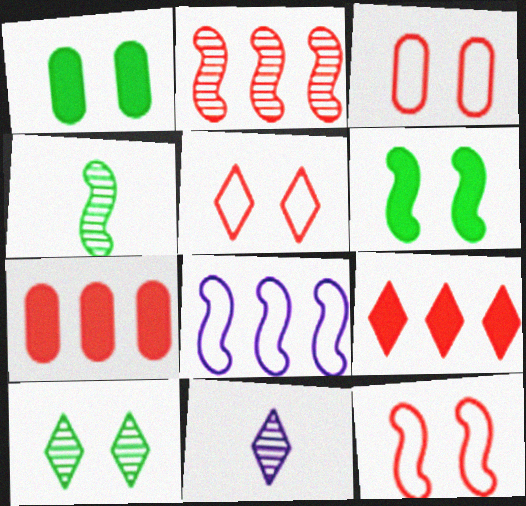[[3, 5, 12]]